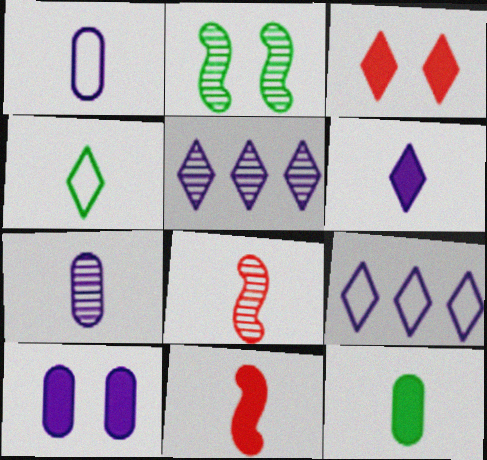[[3, 4, 5], 
[4, 7, 11], 
[6, 11, 12]]